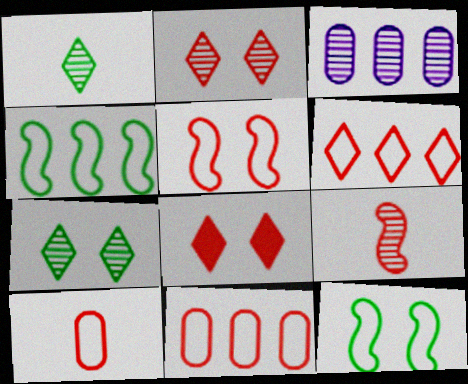[[3, 7, 9], 
[5, 6, 10], 
[8, 9, 11]]